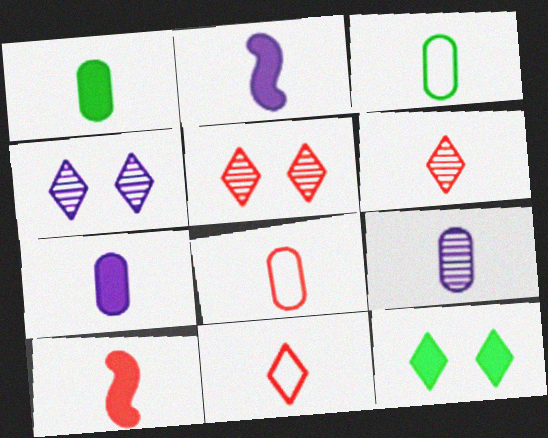[[1, 8, 9], 
[2, 3, 6], 
[6, 8, 10]]